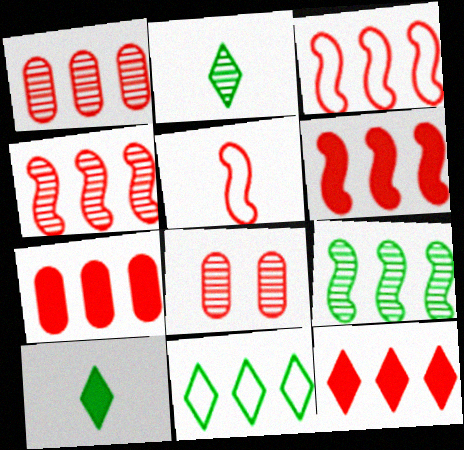[[1, 3, 12], 
[3, 4, 6], 
[5, 8, 12], 
[6, 7, 12]]